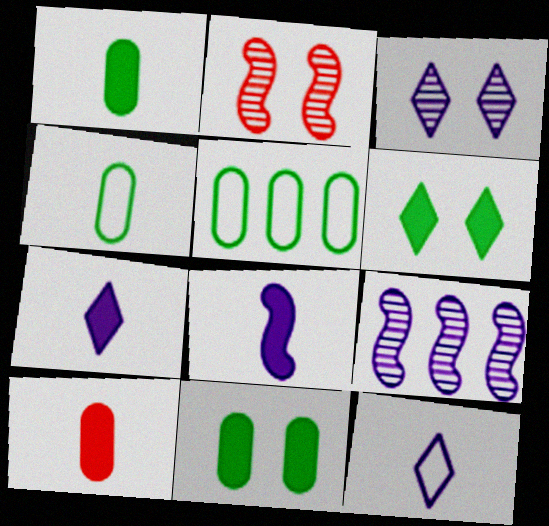[[2, 5, 7]]